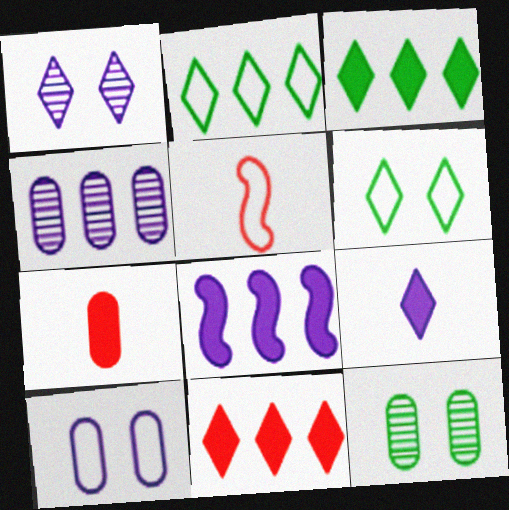[[2, 5, 10]]